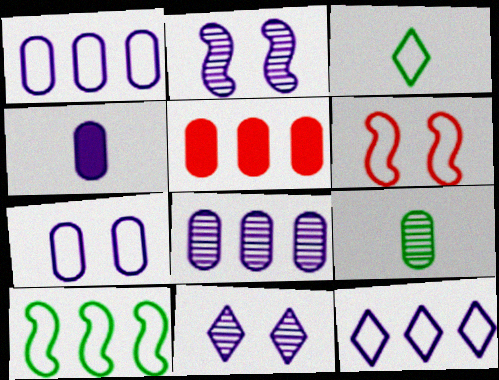[[1, 3, 6], 
[2, 3, 5], 
[2, 4, 12], 
[4, 7, 8], 
[5, 7, 9]]